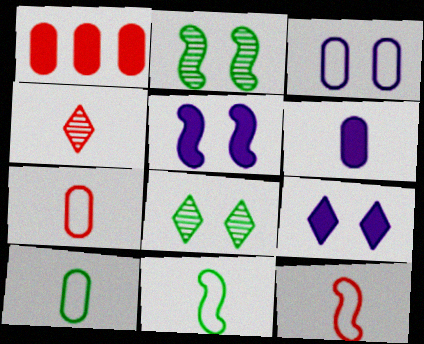[[4, 6, 11]]